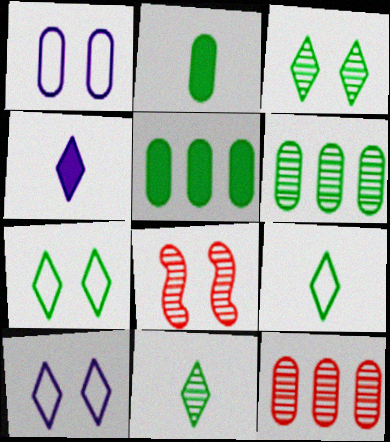[[1, 2, 12]]